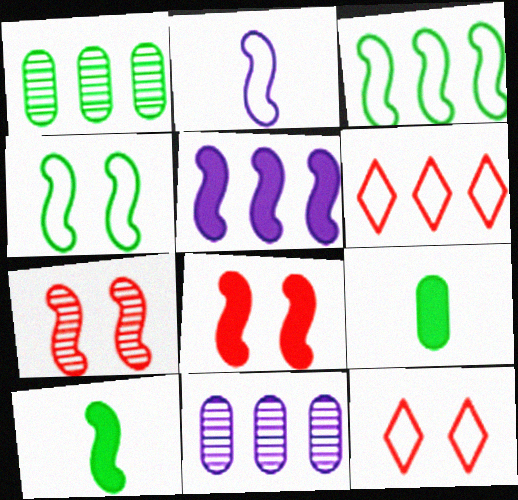[[1, 5, 6], 
[5, 8, 10], 
[10, 11, 12]]